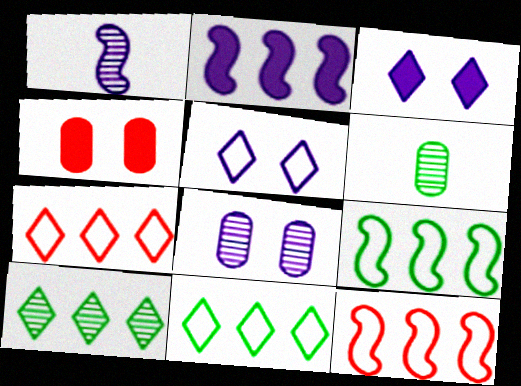[[1, 4, 11], 
[3, 6, 12]]